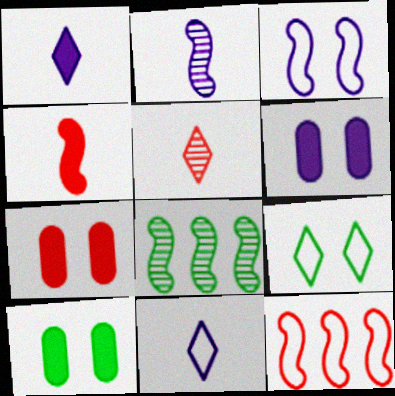[[3, 4, 8], 
[5, 7, 12], 
[6, 7, 10], 
[7, 8, 11]]